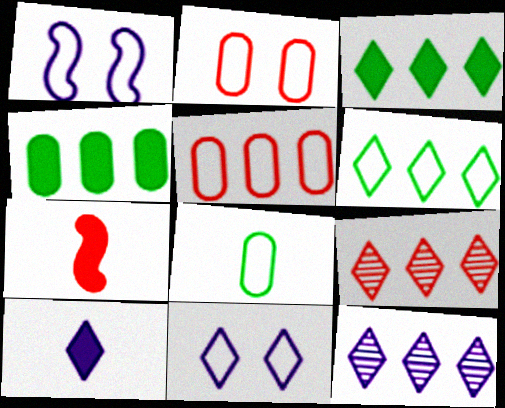[[2, 7, 9], 
[10, 11, 12]]